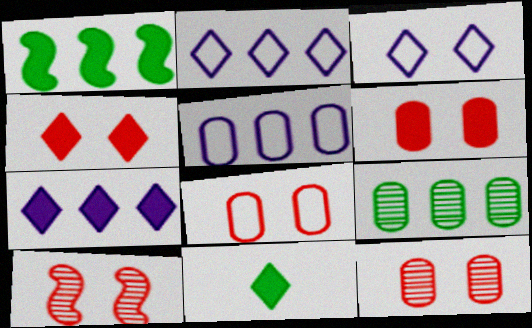[[4, 7, 11], 
[4, 8, 10], 
[5, 10, 11], 
[6, 8, 12]]